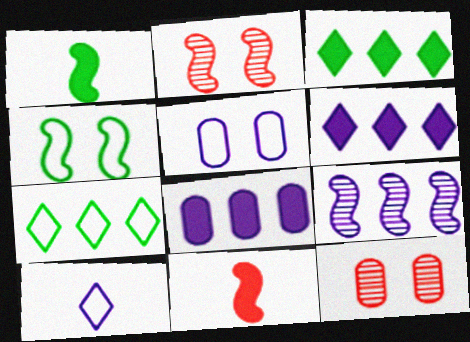[[4, 9, 11]]